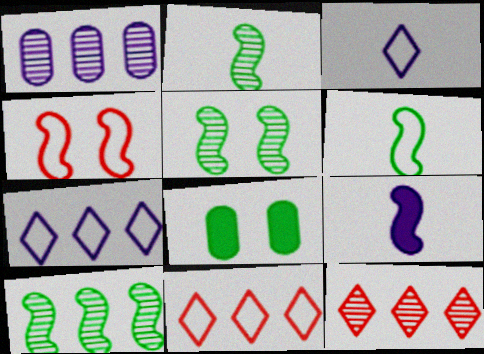[[1, 10, 12], 
[2, 5, 10], 
[4, 9, 10]]